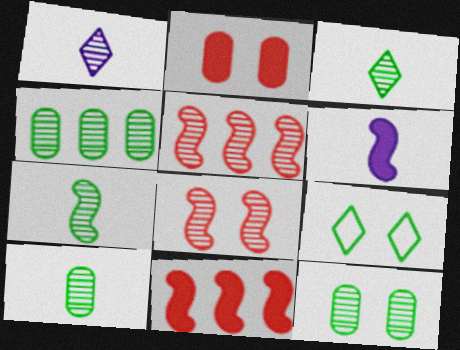[[1, 4, 8], 
[1, 5, 12], 
[3, 7, 10], 
[4, 10, 12]]